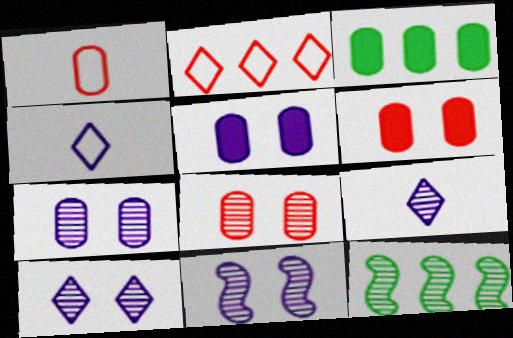[[1, 3, 7], 
[4, 6, 12], 
[7, 10, 11], 
[8, 9, 12]]